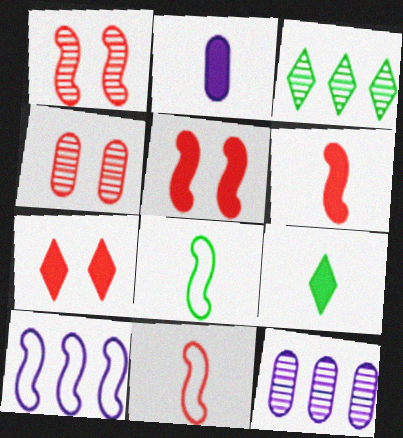[[2, 6, 9], 
[4, 9, 10], 
[7, 8, 12]]